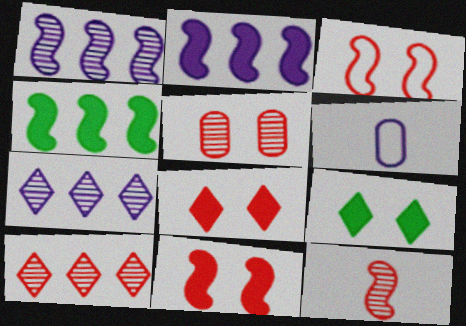[[3, 5, 8], 
[5, 10, 12]]